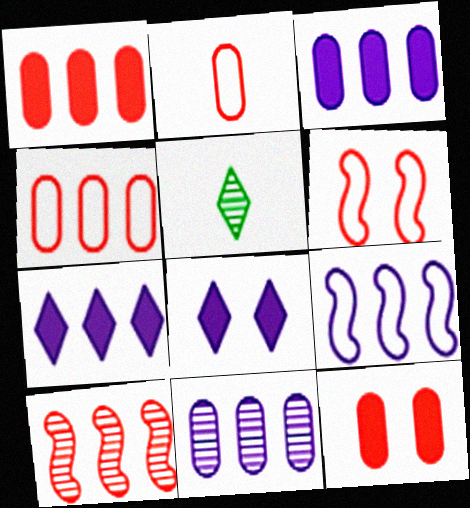[[3, 5, 6], 
[5, 9, 12], 
[7, 9, 11]]